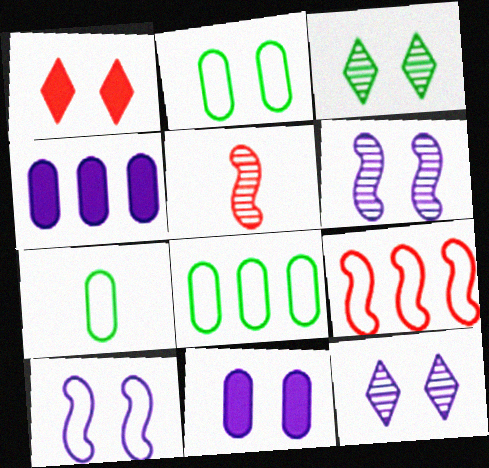[[1, 2, 6], 
[2, 7, 8], 
[10, 11, 12]]